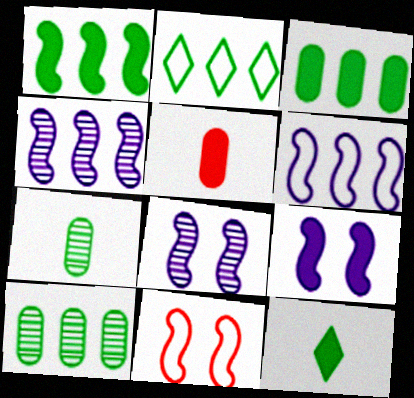[[1, 2, 10], 
[2, 5, 8]]